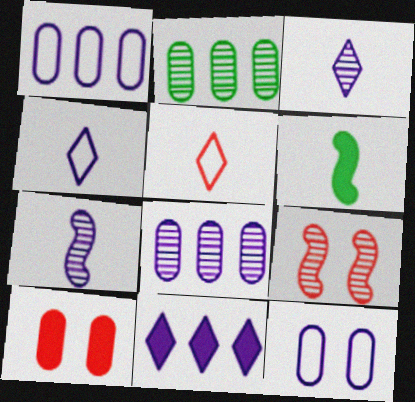[[2, 3, 9], 
[6, 10, 11], 
[7, 11, 12]]